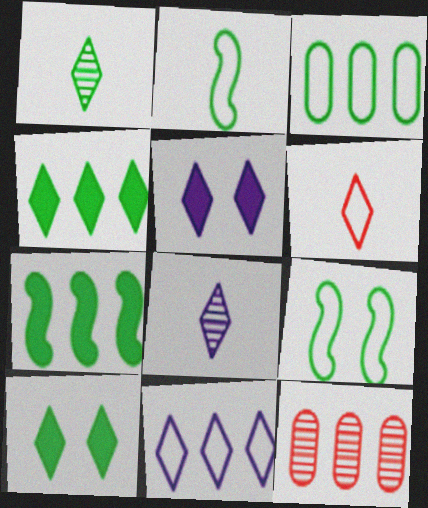[[2, 5, 12], 
[5, 8, 11], 
[7, 11, 12]]